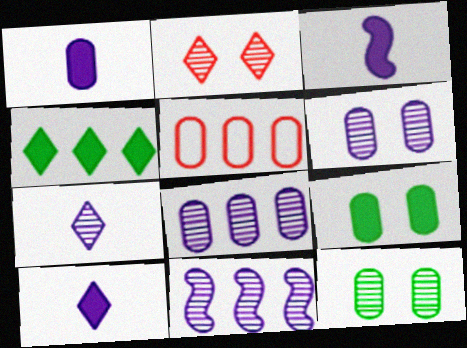[[1, 3, 10], 
[1, 5, 12], 
[4, 5, 11], 
[6, 7, 11]]